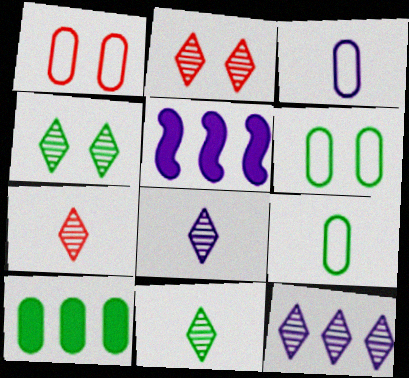[[1, 5, 11], 
[2, 5, 9], 
[2, 11, 12], 
[4, 7, 12], 
[5, 6, 7], 
[7, 8, 11]]